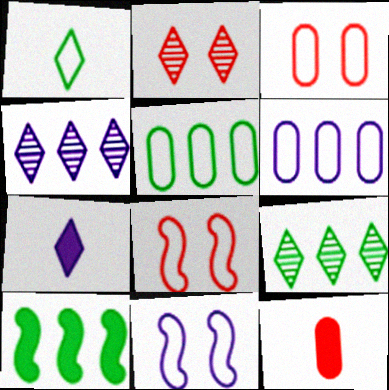[[1, 6, 8], 
[5, 9, 10], 
[9, 11, 12]]